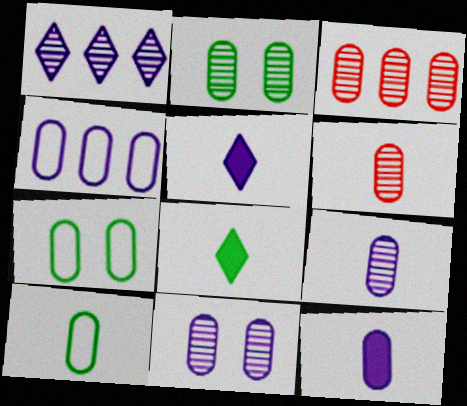[[2, 3, 9], 
[3, 7, 12], 
[4, 11, 12], 
[6, 10, 12]]